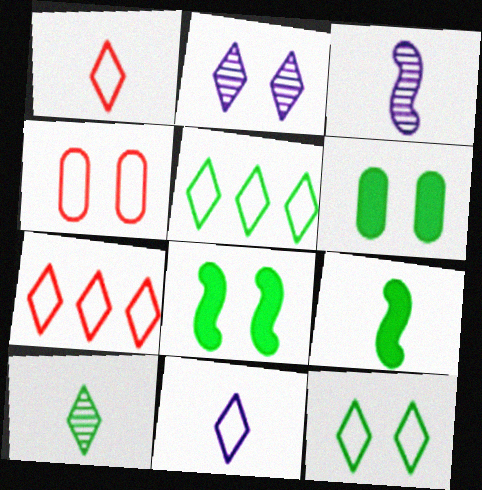[[2, 4, 8], 
[3, 6, 7], 
[7, 11, 12]]